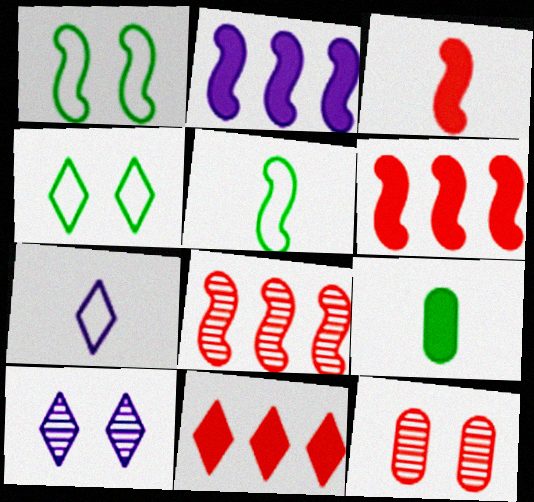[]